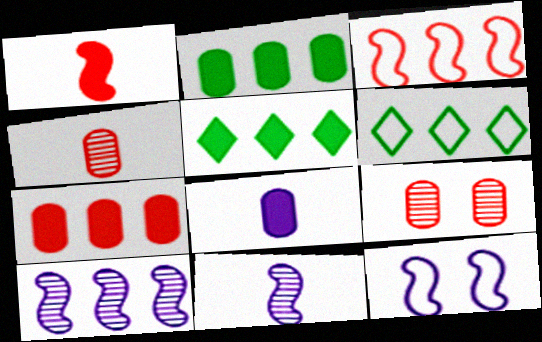[[4, 5, 12], 
[6, 7, 10]]